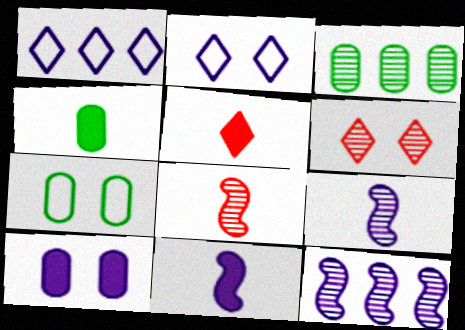[[1, 9, 10], 
[3, 4, 7], 
[3, 6, 9], 
[4, 5, 11], 
[5, 7, 12]]